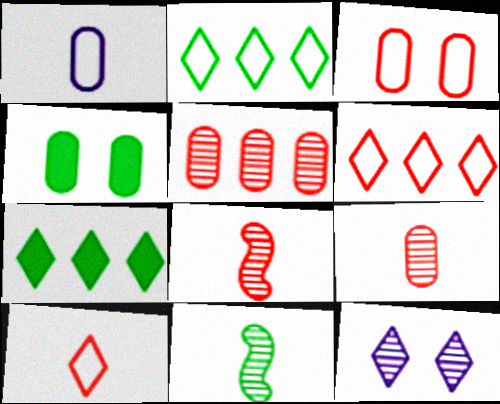[[1, 4, 5], 
[2, 4, 11], 
[5, 11, 12], 
[7, 10, 12]]